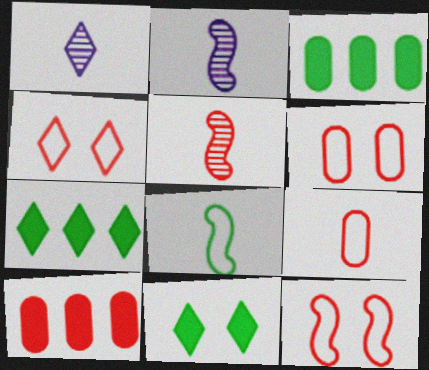[[1, 3, 12], 
[1, 4, 7], 
[2, 3, 4], 
[2, 6, 7], 
[4, 5, 10], 
[4, 6, 12]]